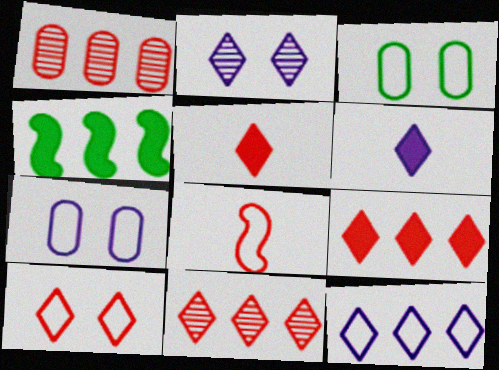[[1, 4, 12], 
[2, 6, 12], 
[3, 8, 12], 
[5, 10, 11]]